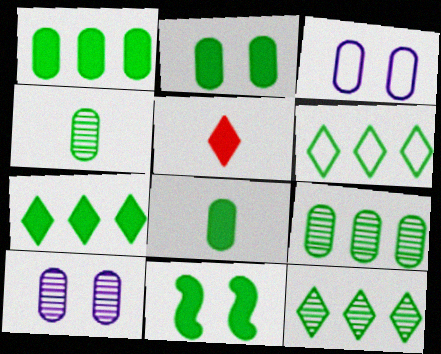[[1, 2, 8], 
[4, 6, 11], 
[6, 7, 12], 
[7, 8, 11]]